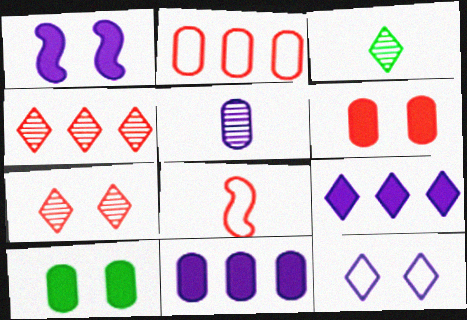[[1, 2, 3], 
[2, 5, 10], 
[4, 6, 8]]